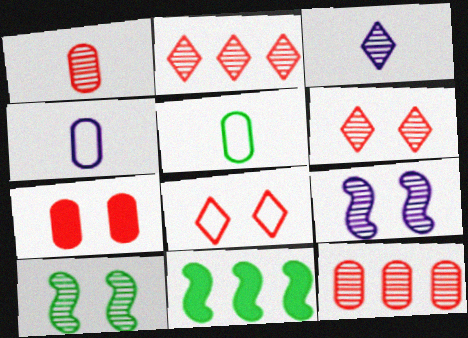[[3, 10, 12], 
[4, 6, 11]]